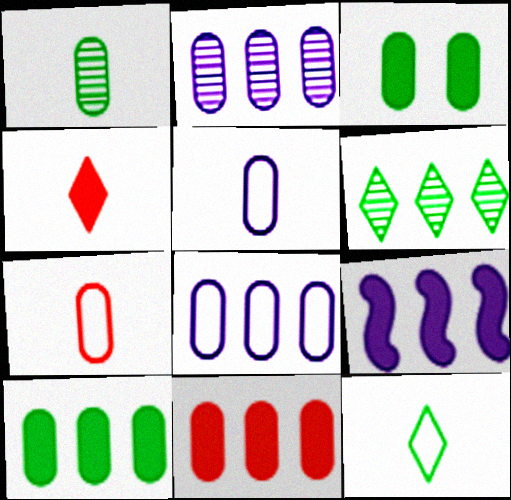[[2, 3, 7], 
[3, 4, 9]]